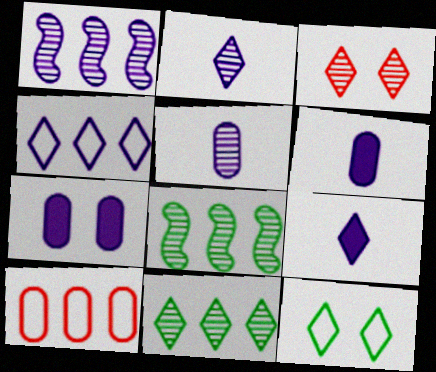[[2, 3, 11], 
[3, 5, 8]]